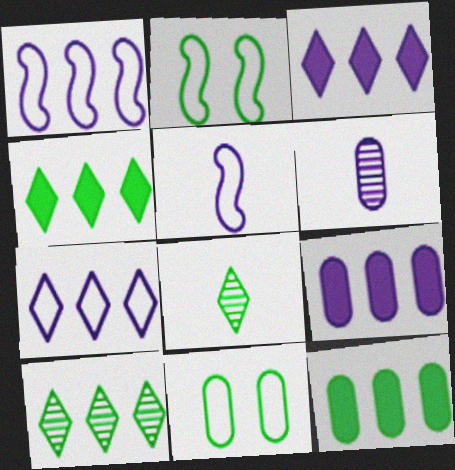[[2, 8, 12]]